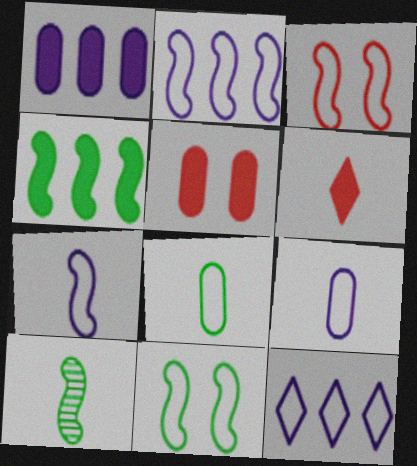[[3, 8, 12], 
[4, 10, 11], 
[5, 10, 12], 
[6, 9, 10]]